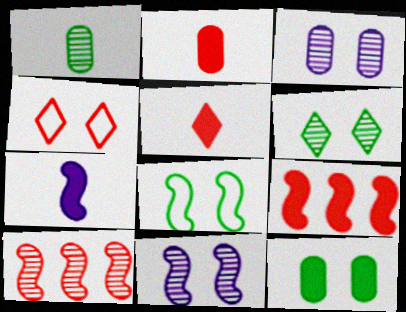[[2, 4, 10], 
[4, 11, 12], 
[6, 8, 12], 
[7, 8, 10]]